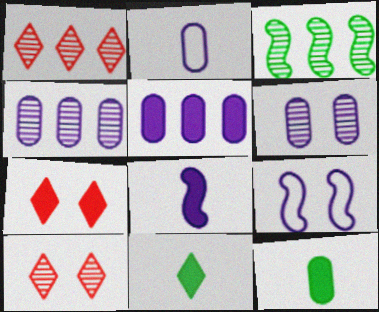[[1, 3, 4], 
[1, 9, 12], 
[2, 3, 7], 
[2, 5, 6]]